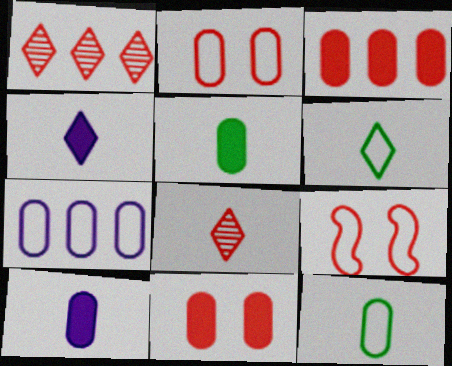[[2, 7, 12], 
[3, 8, 9], 
[4, 6, 8], 
[6, 7, 9]]